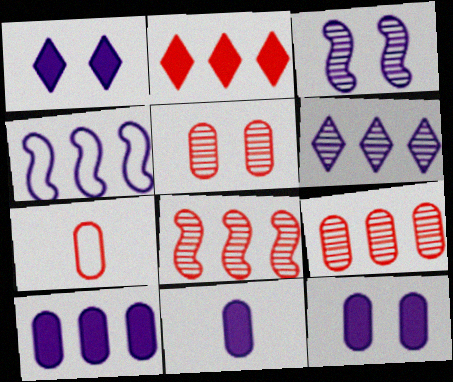[[4, 6, 10], 
[10, 11, 12]]